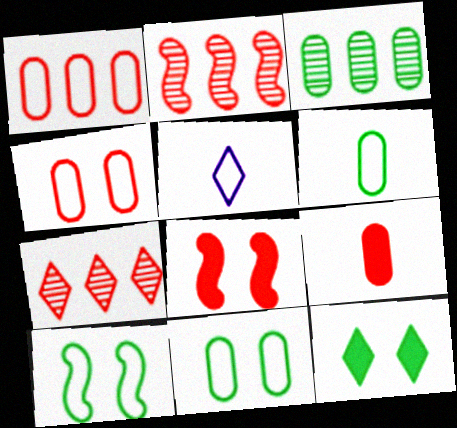[[1, 5, 10], 
[3, 5, 8], 
[5, 7, 12]]